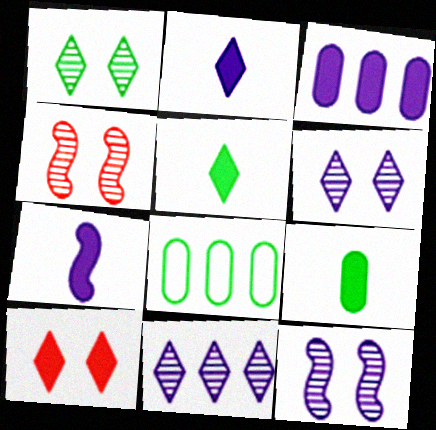[[2, 4, 8]]